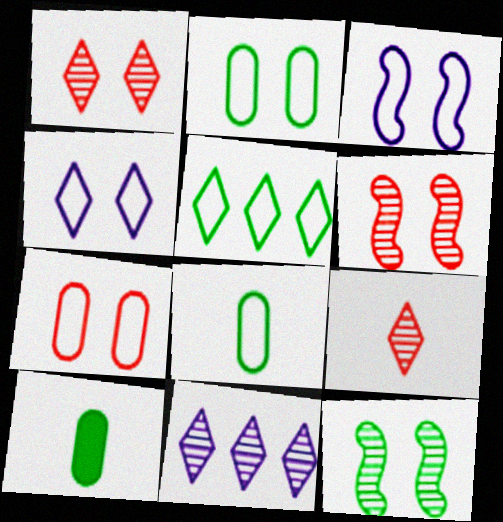[[5, 10, 12]]